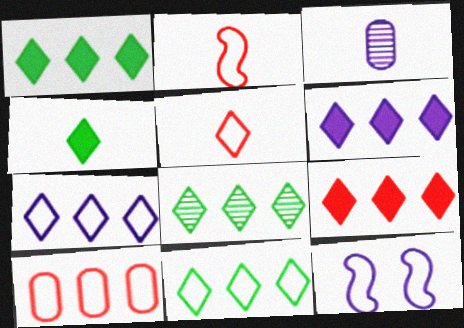[[1, 6, 9], 
[1, 8, 11], 
[2, 3, 4], 
[3, 6, 12], 
[7, 8, 9]]